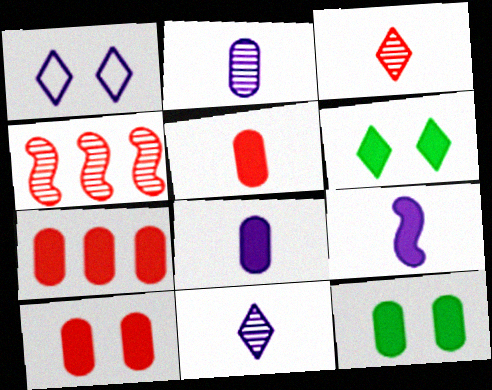[[5, 7, 10], 
[6, 7, 9], 
[7, 8, 12]]